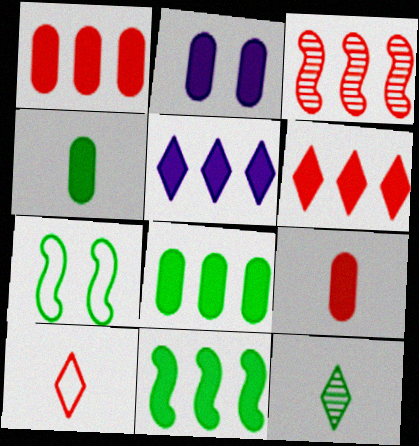[[1, 2, 4], 
[1, 5, 11], 
[2, 8, 9], 
[7, 8, 12]]